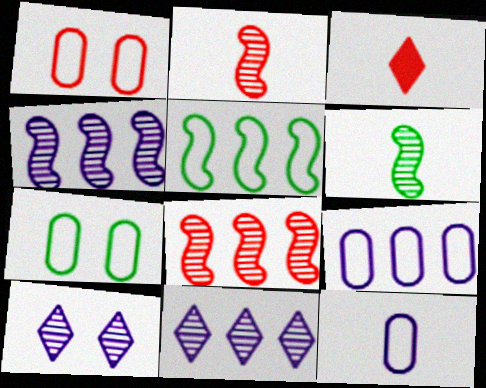[[1, 3, 8], 
[3, 4, 7], 
[3, 6, 12]]